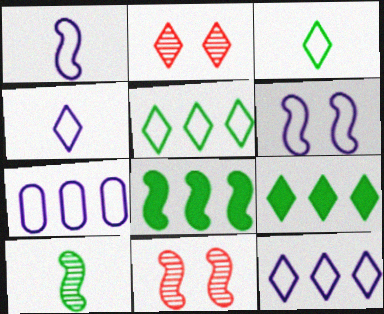[[1, 8, 11], 
[2, 4, 9], 
[4, 6, 7]]